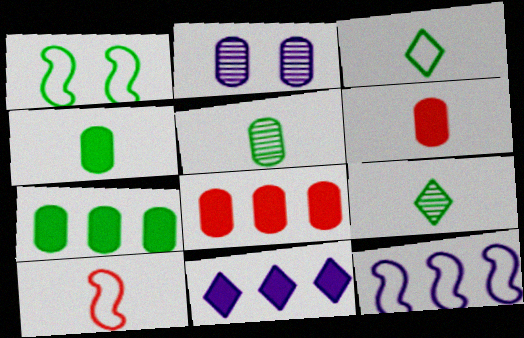[[1, 7, 9], 
[1, 10, 12]]